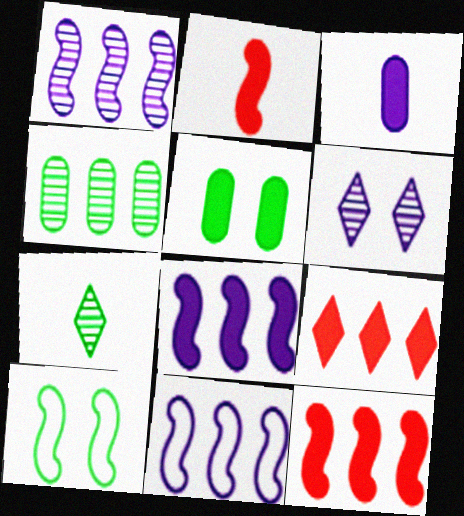[[1, 2, 10], 
[1, 8, 11], 
[3, 6, 11], 
[4, 9, 11]]